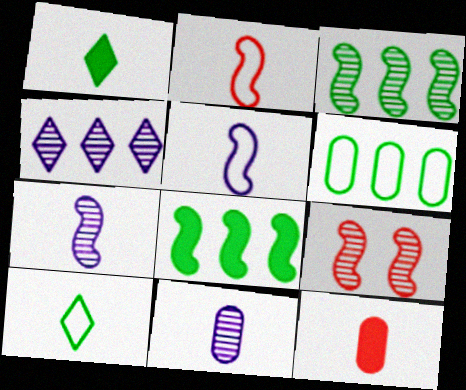[[1, 2, 11], 
[3, 7, 9], 
[5, 8, 9], 
[7, 10, 12]]